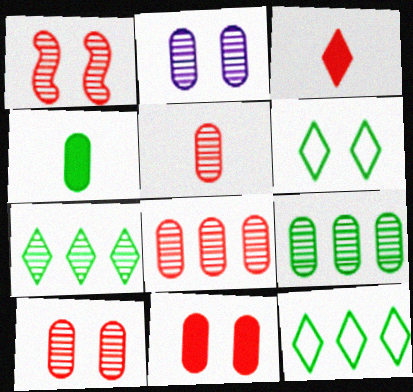[[2, 5, 9], 
[5, 8, 10]]